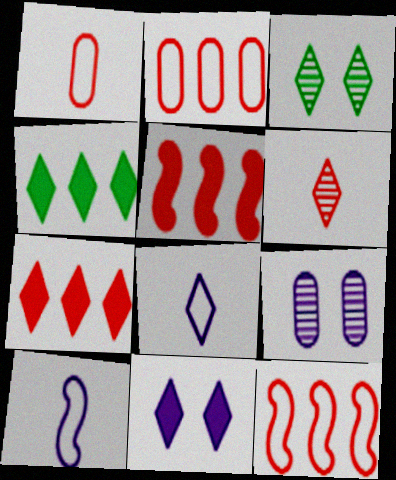[[3, 7, 8]]